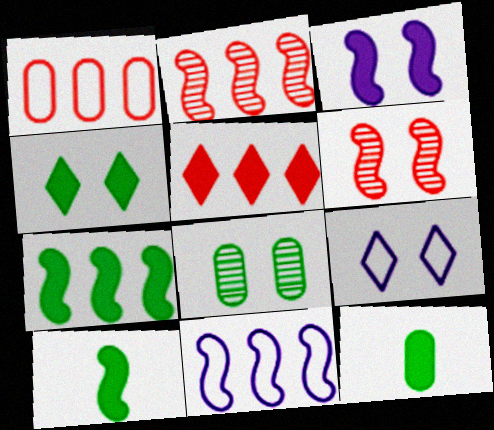[[1, 2, 5], 
[2, 7, 11], 
[2, 9, 12], 
[3, 5, 12], 
[4, 7, 12], 
[6, 10, 11]]